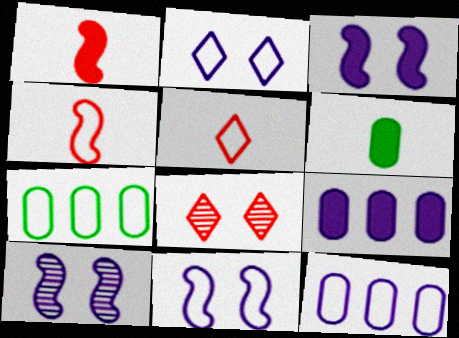[[2, 4, 7], 
[3, 10, 11], 
[5, 7, 11]]